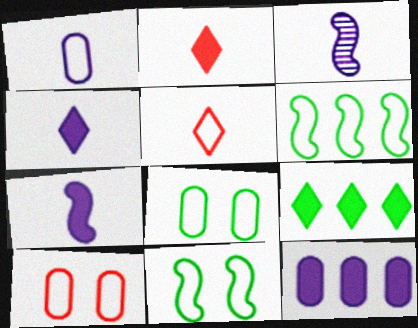[[1, 3, 4], 
[3, 9, 10]]